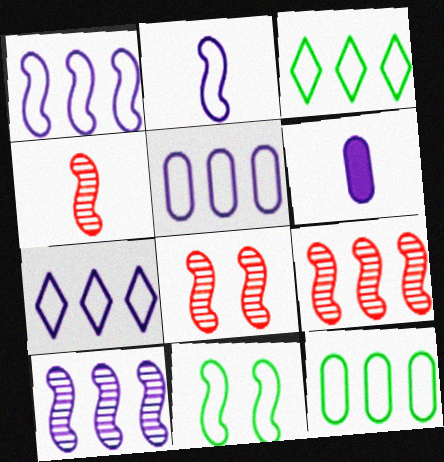[[1, 5, 7], 
[3, 6, 8], 
[4, 8, 9]]